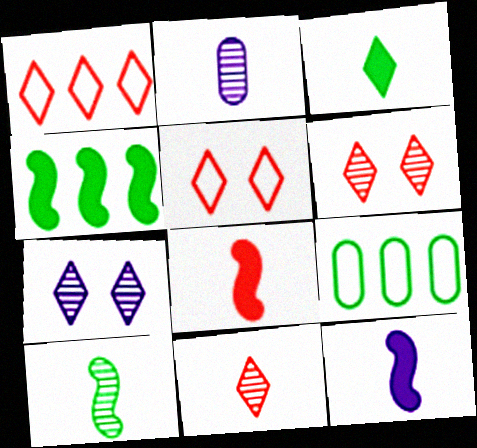[[1, 3, 7], 
[2, 4, 5], 
[2, 10, 11], 
[6, 9, 12], 
[7, 8, 9]]